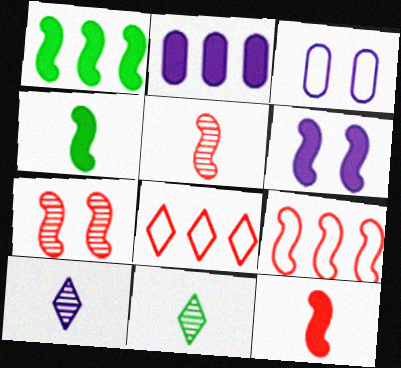[[1, 6, 12], 
[7, 9, 12]]